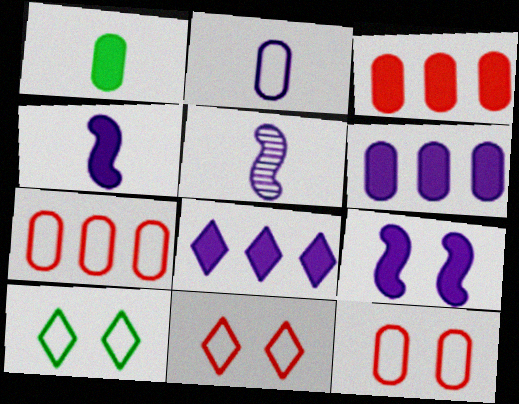[[3, 5, 10]]